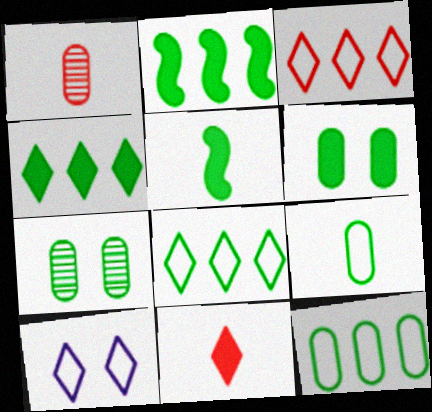[[1, 2, 10], 
[4, 5, 6], 
[5, 7, 8]]